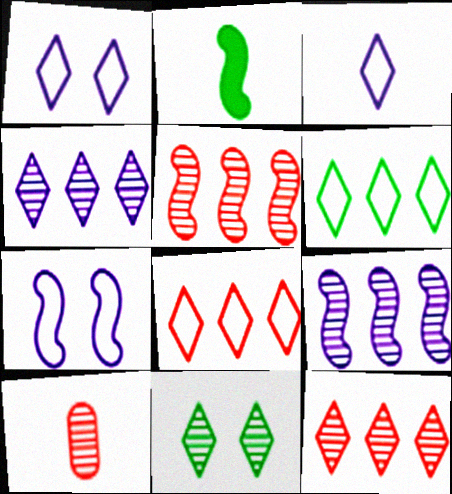[[2, 3, 10], 
[2, 5, 7], 
[9, 10, 11]]